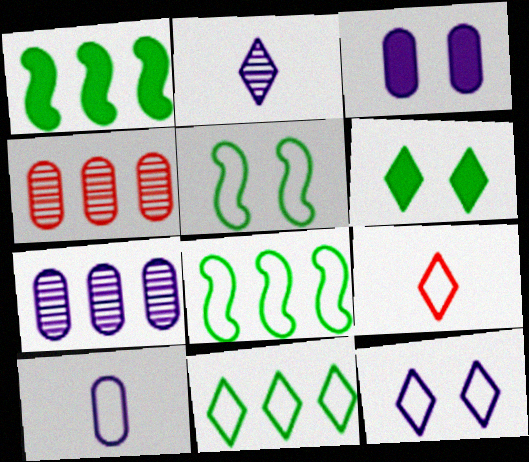[[3, 7, 10], 
[9, 11, 12]]